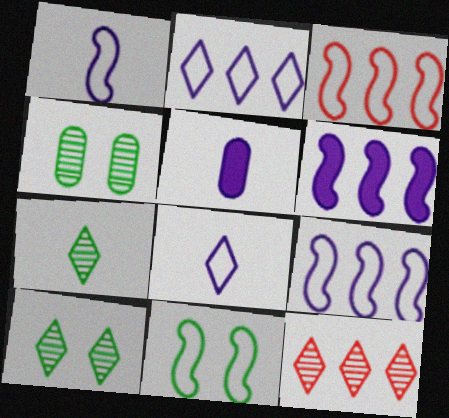[[1, 3, 11], 
[3, 5, 10], 
[5, 11, 12]]